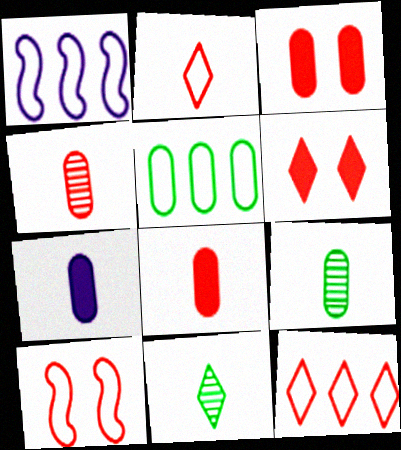[[1, 3, 11], 
[1, 5, 12], 
[1, 6, 9]]